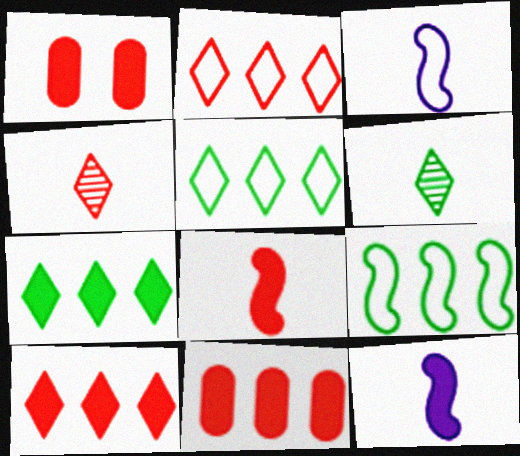[[1, 7, 12], 
[1, 8, 10]]